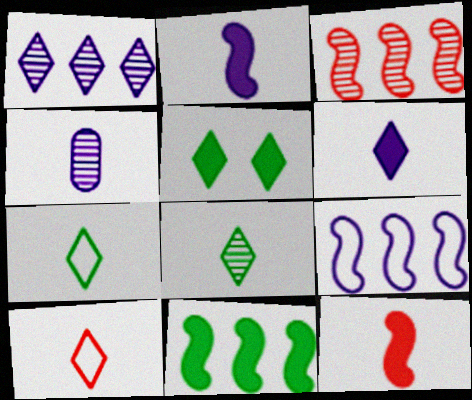[[1, 5, 10], 
[3, 9, 11], 
[4, 7, 12], 
[6, 8, 10]]